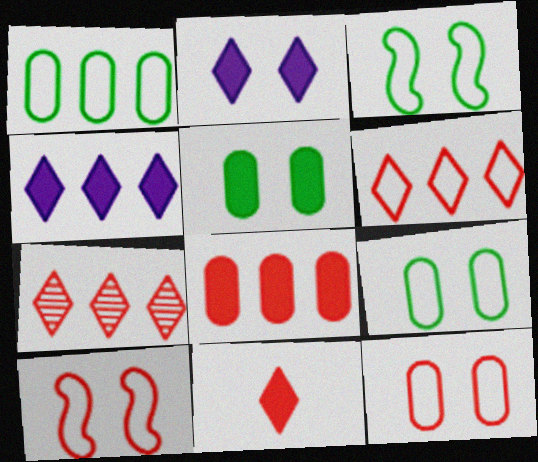[]